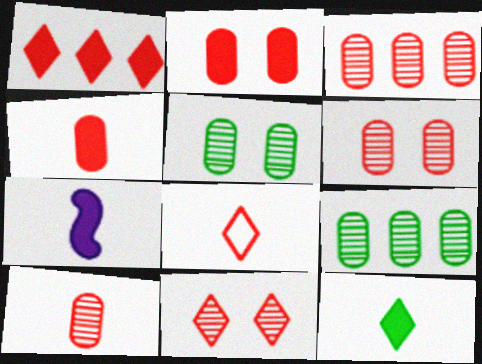[[1, 8, 11], 
[3, 6, 10], 
[4, 7, 12]]